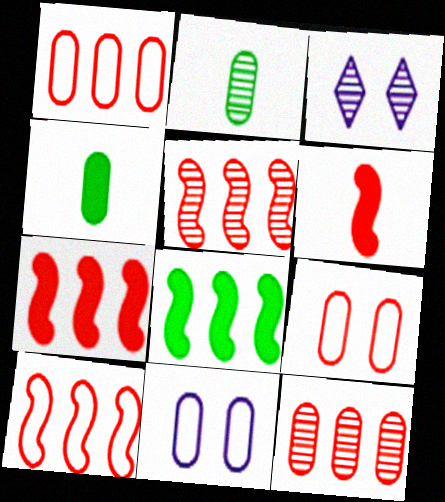[[2, 3, 5], 
[3, 4, 10], 
[4, 11, 12], 
[5, 7, 10]]